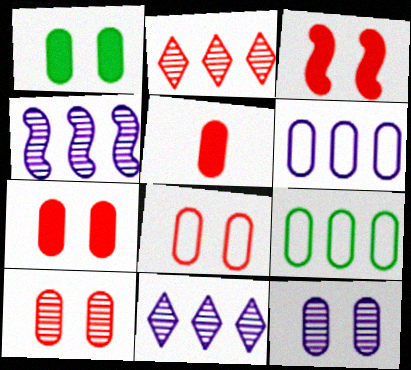[[1, 8, 12], 
[5, 9, 12], 
[7, 8, 10]]